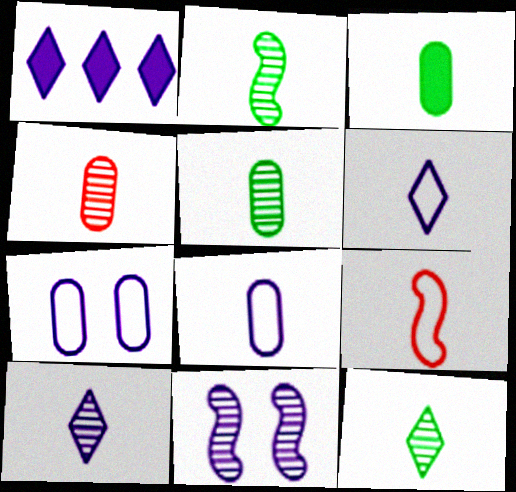[[1, 8, 11], 
[2, 4, 10], 
[2, 5, 12], 
[3, 4, 8], 
[3, 9, 10]]